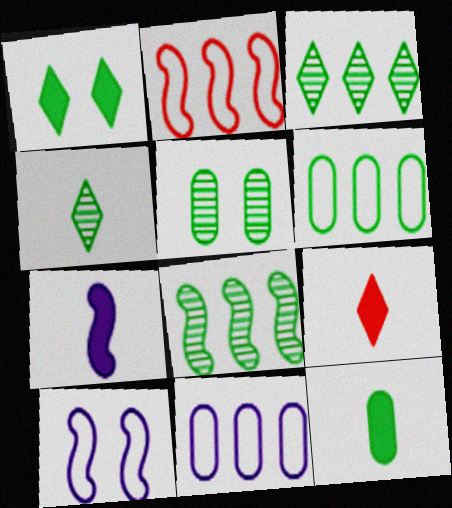[[4, 5, 8], 
[5, 6, 12], 
[7, 9, 12]]